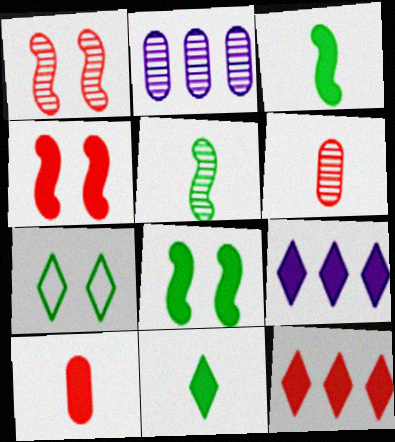[[4, 10, 12], 
[8, 9, 10]]